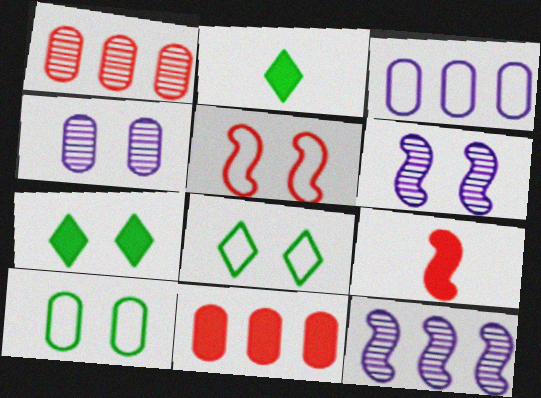[[4, 5, 7]]